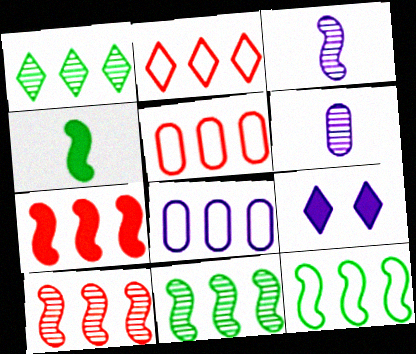[[1, 7, 8], 
[2, 8, 12], 
[3, 8, 9]]